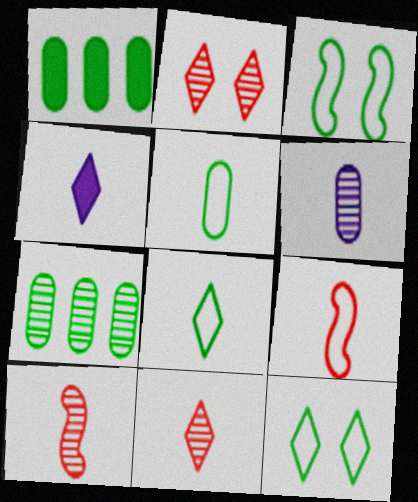[[4, 5, 10], 
[4, 8, 11]]